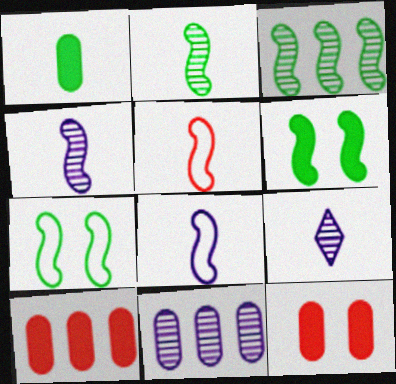[[1, 5, 9], 
[7, 9, 10]]